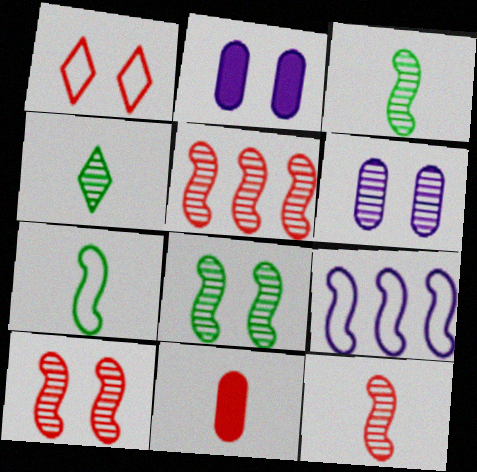[[1, 2, 8], 
[1, 5, 11], 
[4, 5, 6], 
[5, 10, 12]]